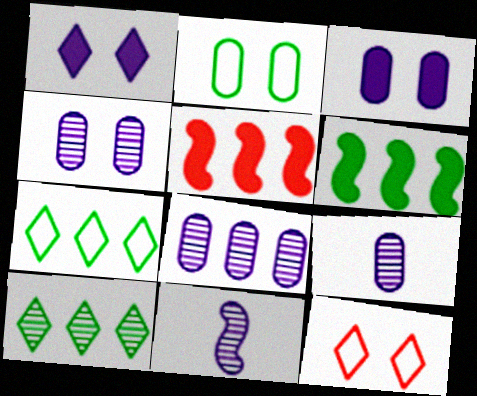[[4, 8, 9], 
[5, 7, 8], 
[6, 9, 12]]